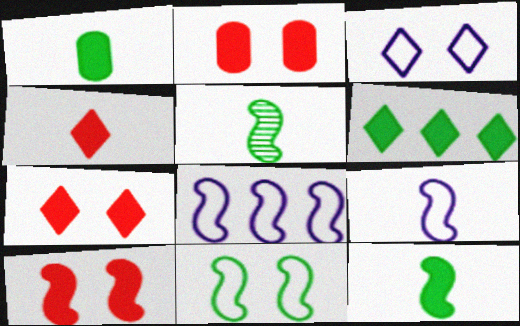[[2, 7, 10], 
[5, 8, 10]]